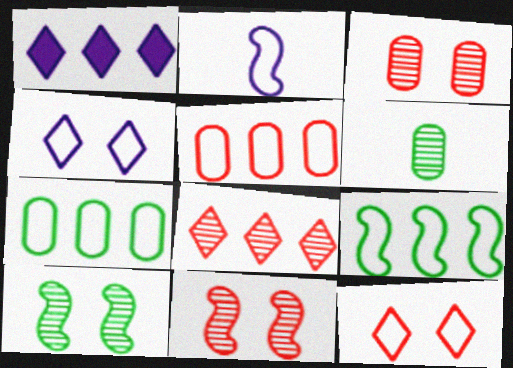[[2, 7, 12]]